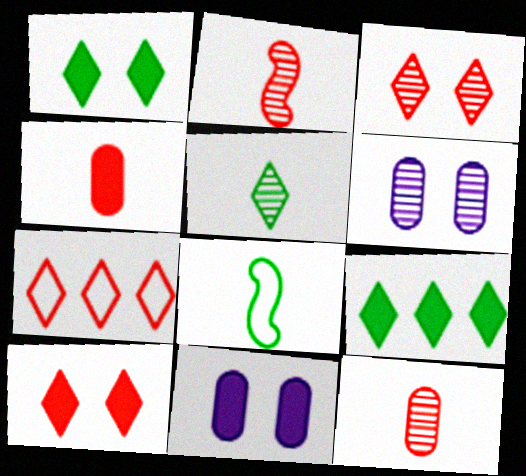[]